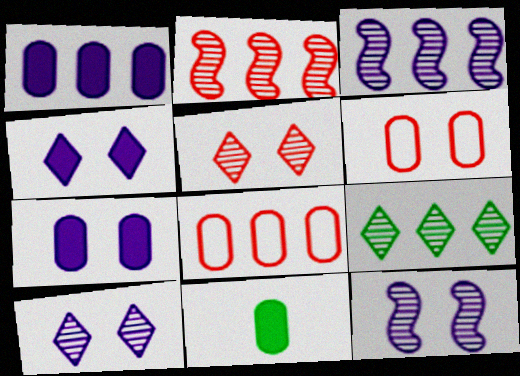[]